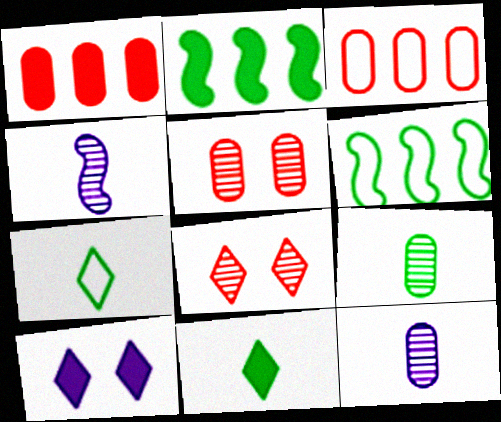[]